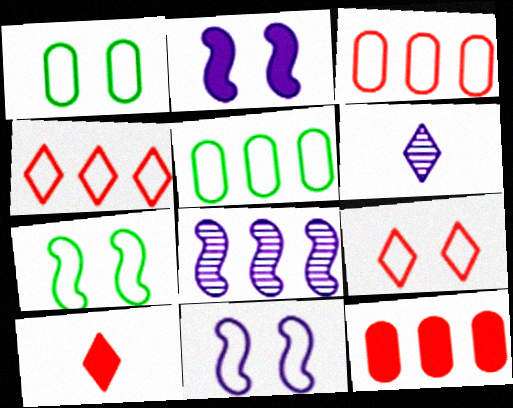[[1, 8, 10], 
[1, 9, 11], 
[6, 7, 12]]